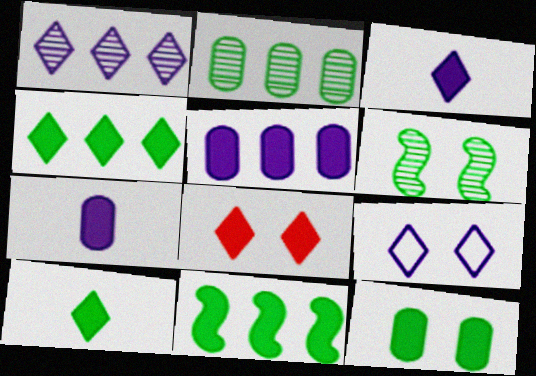[[1, 3, 9], 
[3, 4, 8], 
[7, 8, 11], 
[10, 11, 12]]